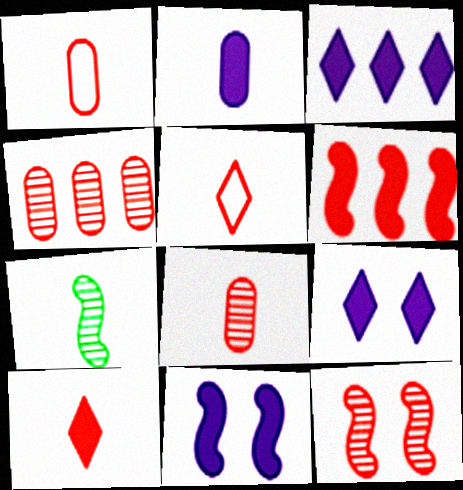[[2, 3, 11], 
[2, 5, 7]]